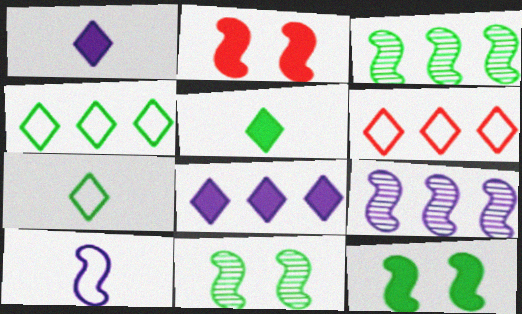[[2, 3, 10]]